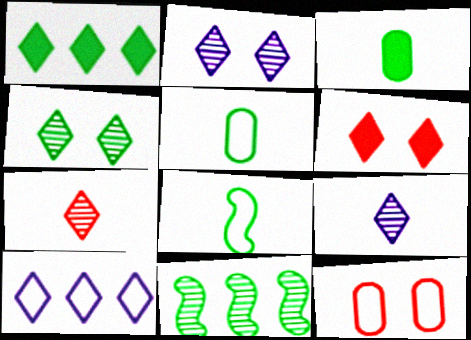[[8, 10, 12]]